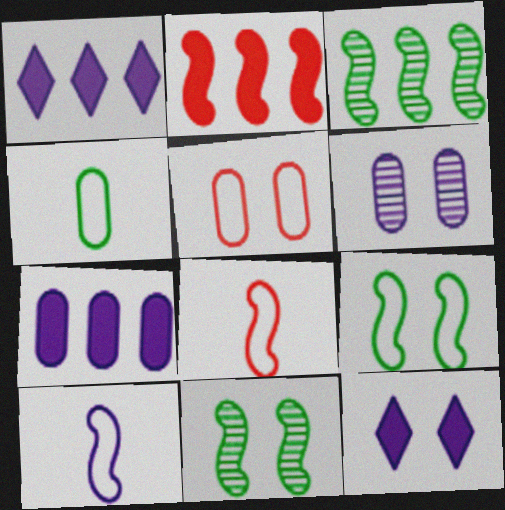[[1, 6, 10], 
[2, 10, 11], 
[5, 11, 12]]